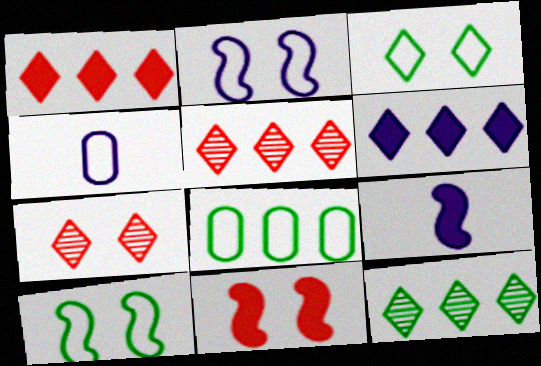[[4, 11, 12], 
[7, 8, 9]]